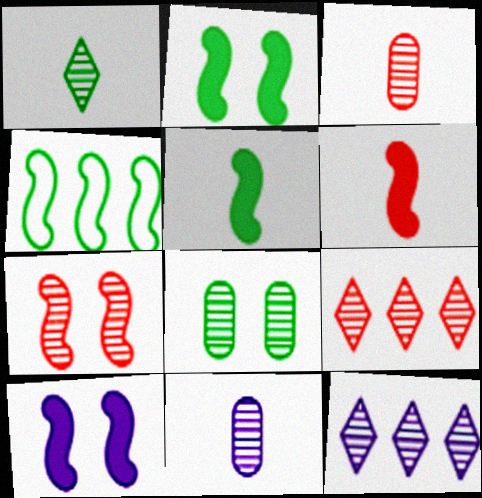[[3, 7, 9]]